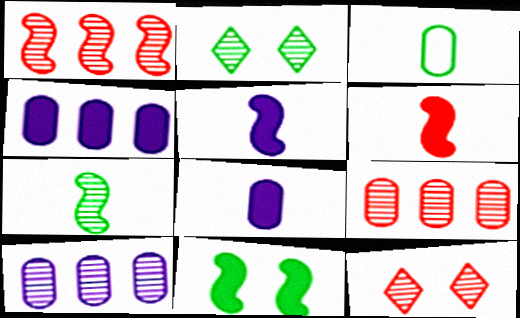[[7, 10, 12]]